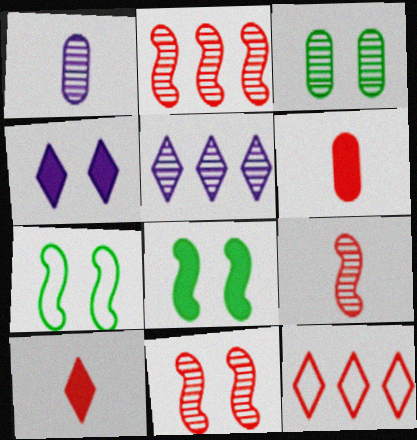[[1, 8, 12], 
[2, 9, 11], 
[3, 5, 9], 
[5, 6, 7], 
[6, 11, 12]]